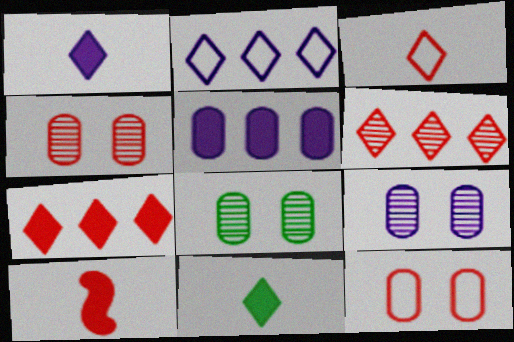[[2, 8, 10], 
[4, 8, 9], 
[6, 10, 12]]